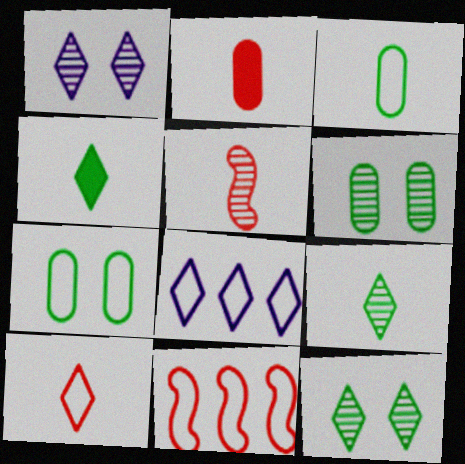[[2, 5, 10]]